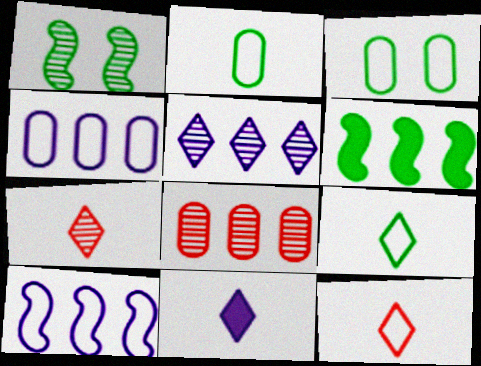[[3, 10, 12], 
[7, 9, 11]]